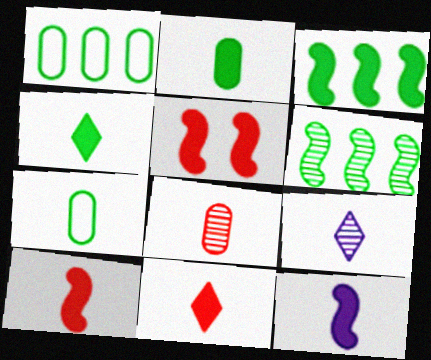[[1, 5, 9], 
[2, 11, 12], 
[3, 5, 12], 
[7, 9, 10]]